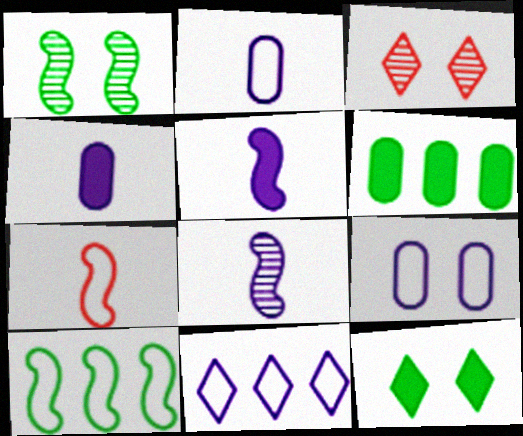[[3, 4, 10]]